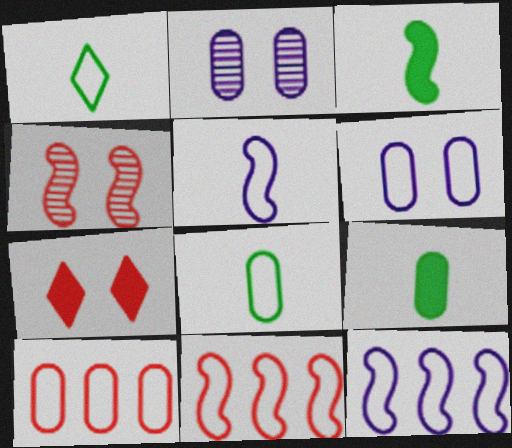[[1, 6, 11], 
[2, 9, 10], 
[3, 4, 12], 
[6, 8, 10]]